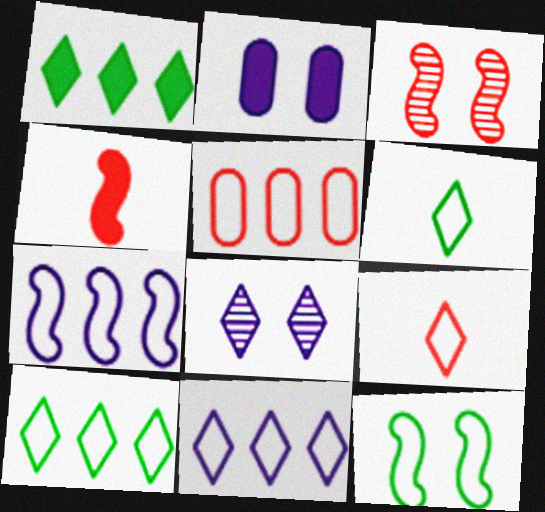[[1, 2, 4], 
[1, 8, 9], 
[5, 7, 10]]